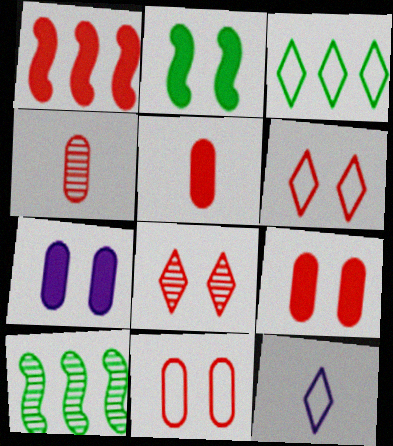[[1, 4, 6], 
[3, 6, 12], 
[9, 10, 12]]